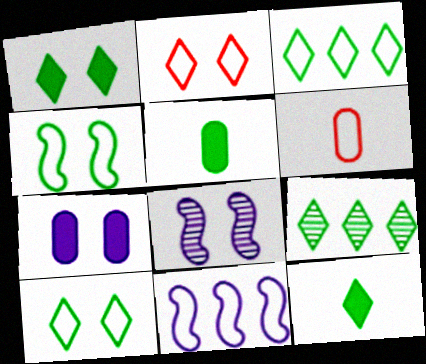[[4, 5, 9], 
[6, 10, 11], 
[9, 10, 12]]